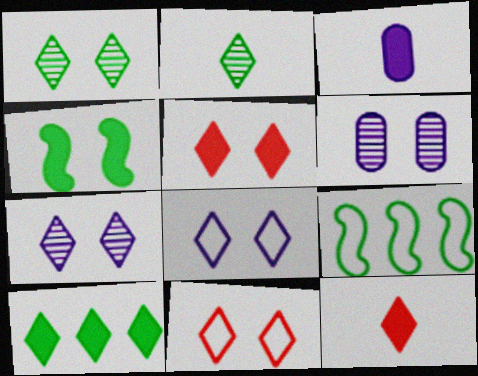[[1, 5, 8], 
[4, 6, 11], 
[6, 9, 12]]